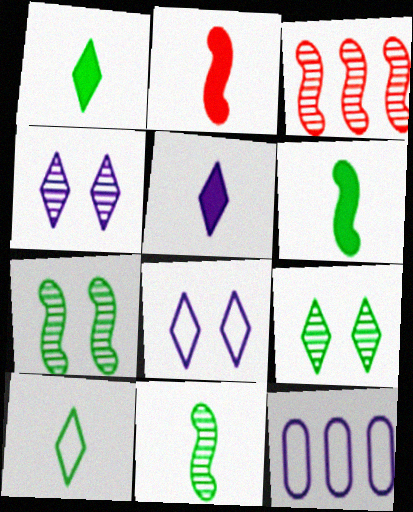[[2, 9, 12]]